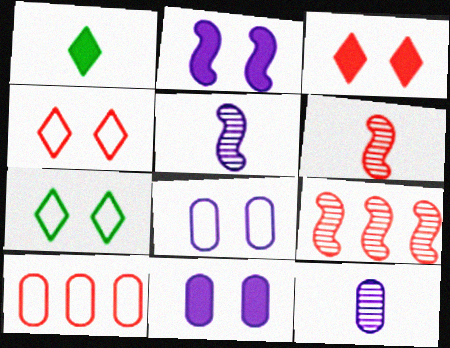[[1, 8, 9], 
[3, 6, 10]]